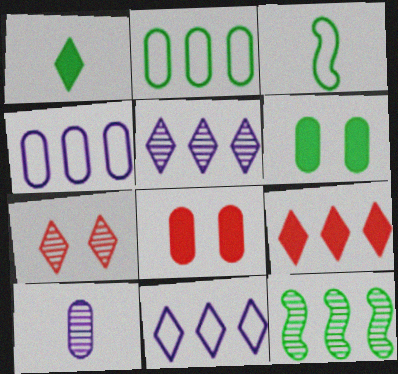[[1, 7, 11], 
[2, 8, 10], 
[3, 5, 8], 
[4, 9, 12], 
[7, 10, 12]]